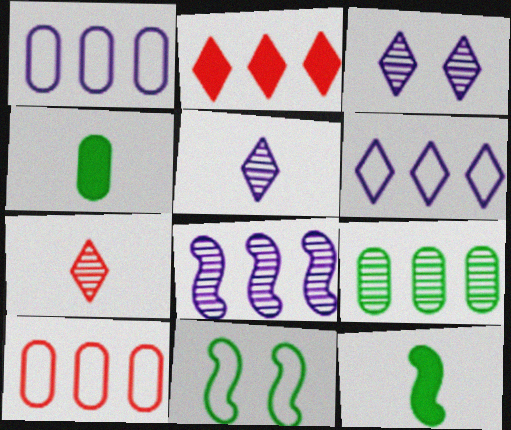[[3, 10, 12]]